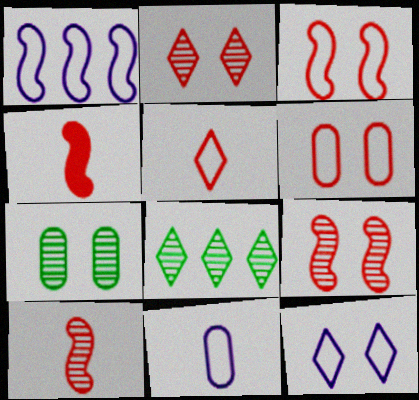[[1, 11, 12]]